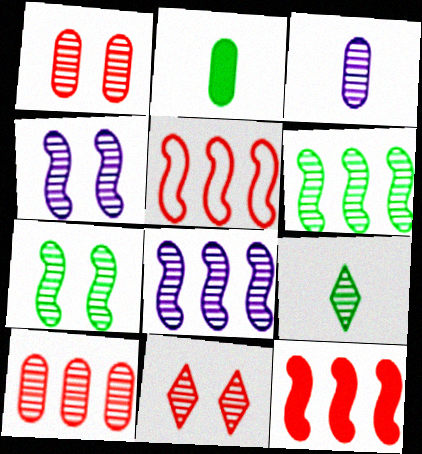[[1, 8, 9], 
[3, 6, 11], 
[4, 9, 10]]